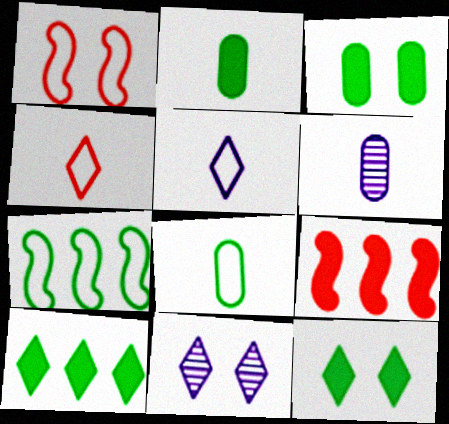[[1, 3, 11], 
[1, 6, 10], 
[4, 10, 11], 
[8, 9, 11]]